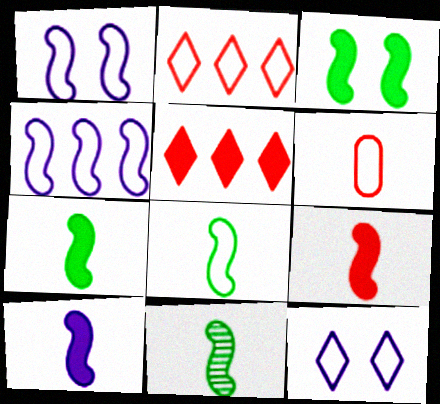[[7, 8, 11], 
[7, 9, 10]]